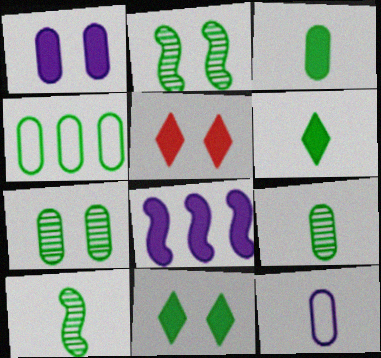[[2, 4, 6], 
[3, 4, 7], 
[3, 5, 8], 
[4, 10, 11]]